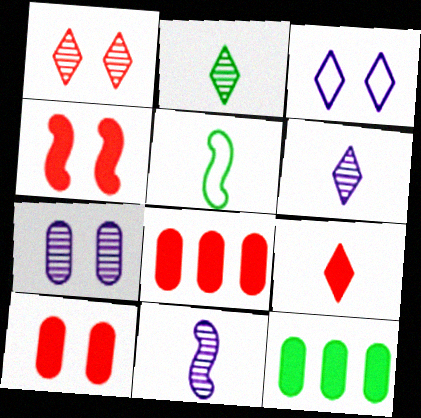[[4, 8, 9]]